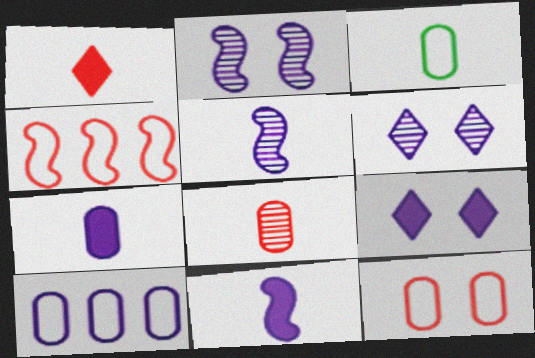[[1, 3, 5], 
[3, 7, 8], 
[3, 10, 12], 
[5, 9, 10], 
[6, 10, 11]]